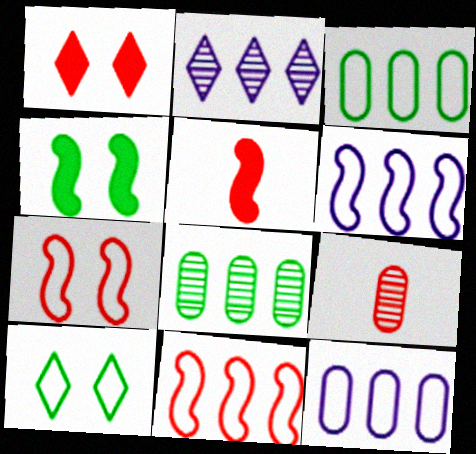[[1, 9, 11]]